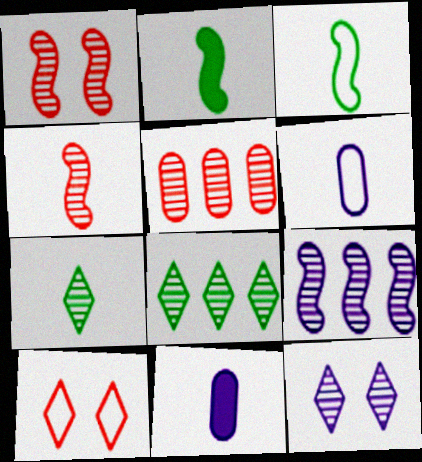[[5, 8, 9]]